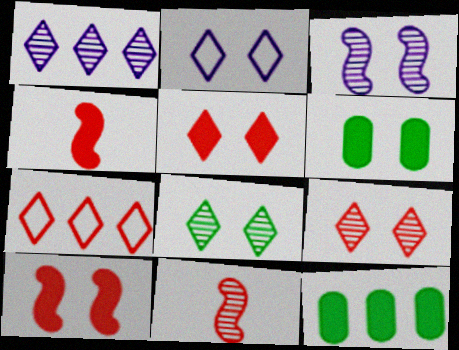[[2, 5, 8], 
[2, 11, 12]]